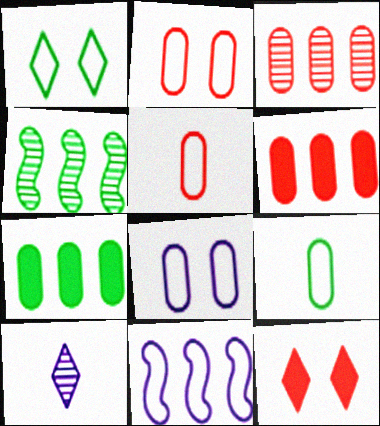[[1, 5, 11]]